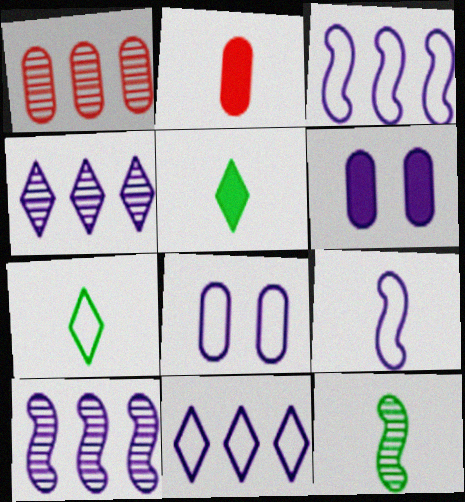[[4, 6, 9], 
[8, 9, 11]]